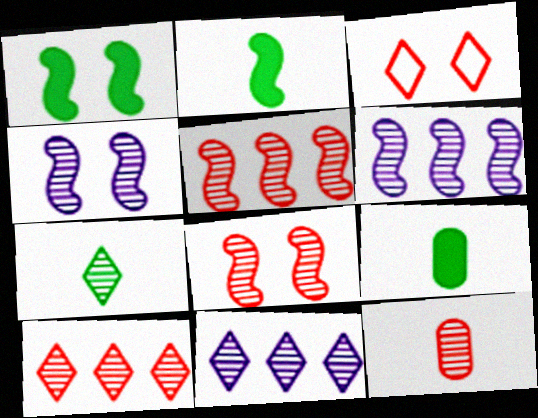[[3, 6, 9], 
[8, 10, 12]]